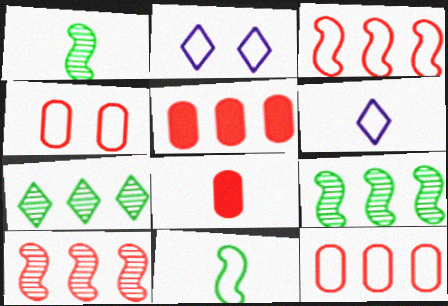[[1, 2, 5], 
[1, 6, 8], 
[2, 8, 9], 
[2, 11, 12]]